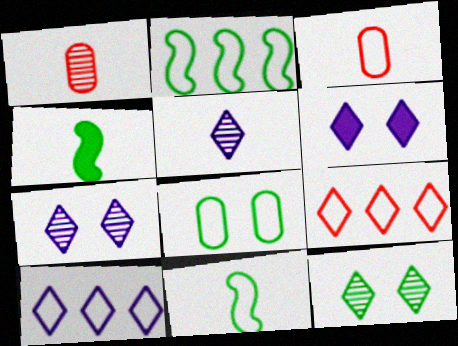[[1, 2, 6], 
[3, 4, 5], 
[5, 6, 10]]